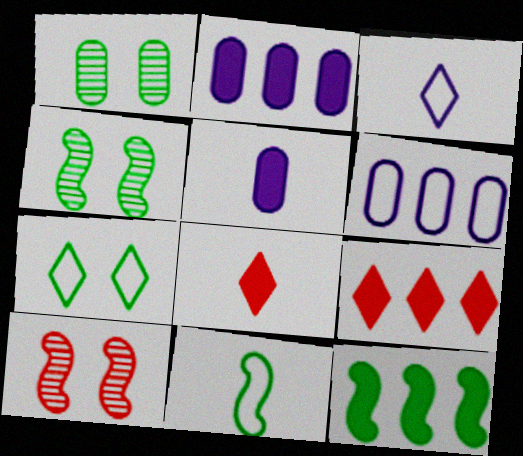[[2, 9, 12], 
[4, 6, 8], 
[4, 11, 12]]